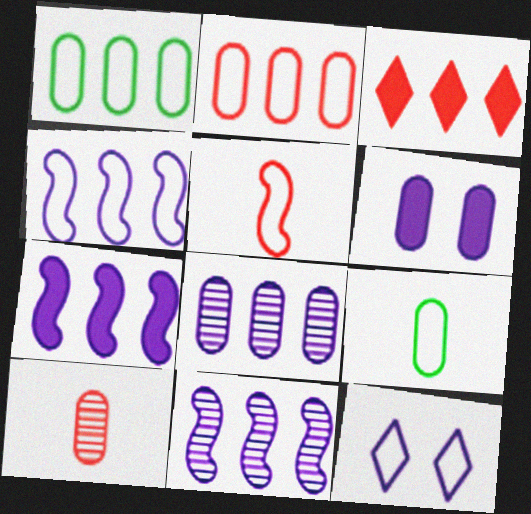[[1, 3, 11], 
[1, 5, 12], 
[1, 6, 10], 
[4, 7, 11]]